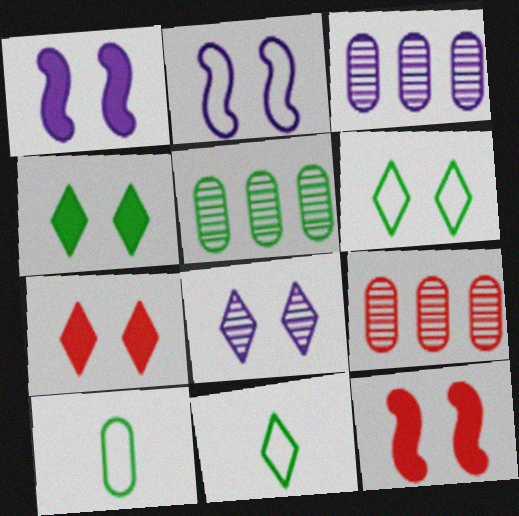[[1, 9, 11], 
[3, 5, 9], 
[3, 11, 12], 
[6, 7, 8]]